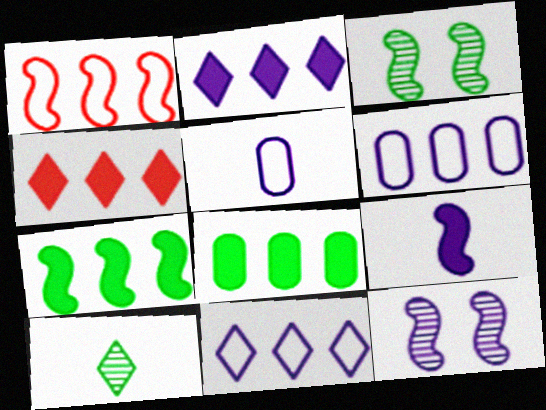[[1, 3, 9], 
[2, 5, 12], 
[3, 4, 5]]